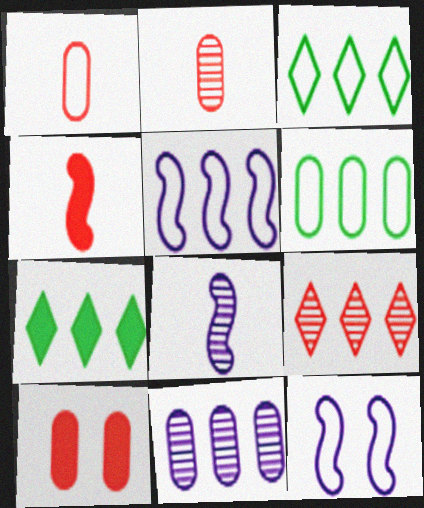[[1, 3, 12], 
[2, 7, 12], 
[3, 8, 10]]